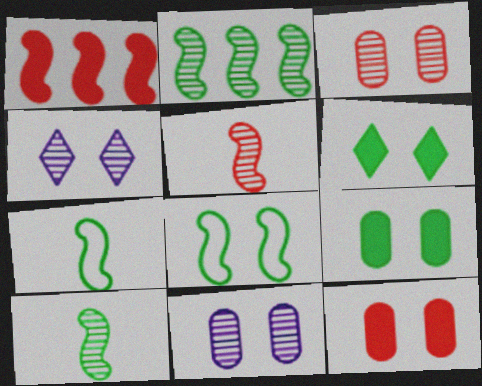[[4, 8, 12]]